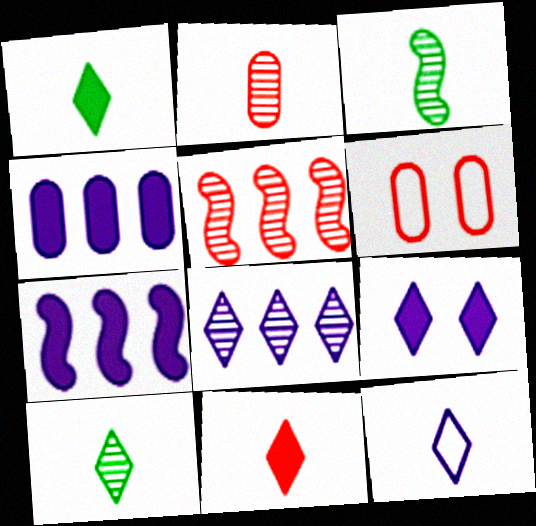[[5, 6, 11], 
[6, 7, 10], 
[8, 9, 12], 
[10, 11, 12]]